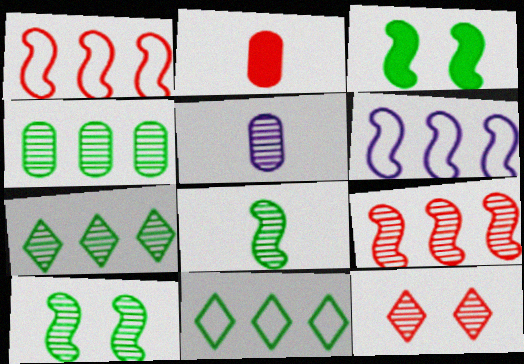[[1, 2, 12]]